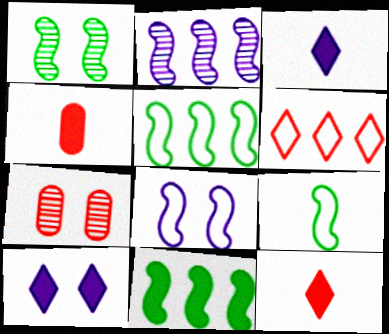[[1, 9, 11], 
[3, 5, 7], 
[4, 10, 11]]